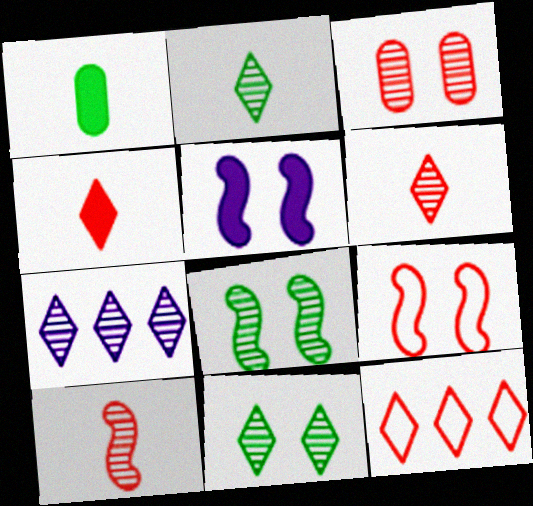[[1, 7, 9], 
[5, 8, 9], 
[6, 7, 11]]